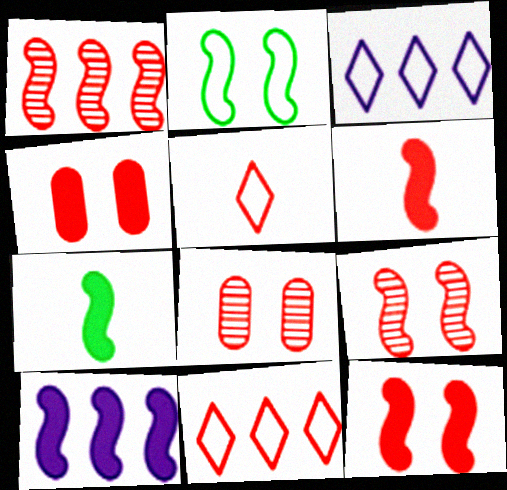[[1, 4, 5], 
[3, 7, 8], 
[6, 8, 11], 
[7, 10, 12]]